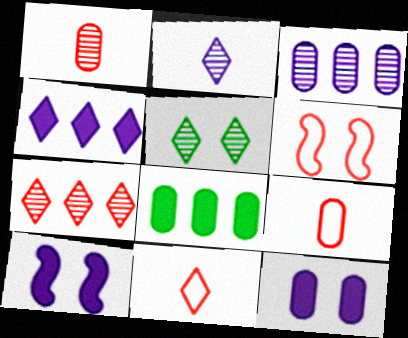[[2, 5, 7], 
[2, 6, 8], 
[4, 5, 11], 
[5, 6, 12]]